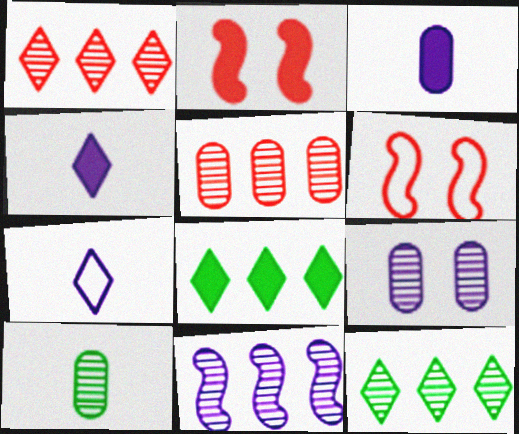[[2, 3, 8], 
[3, 6, 12], 
[5, 9, 10], 
[5, 11, 12]]